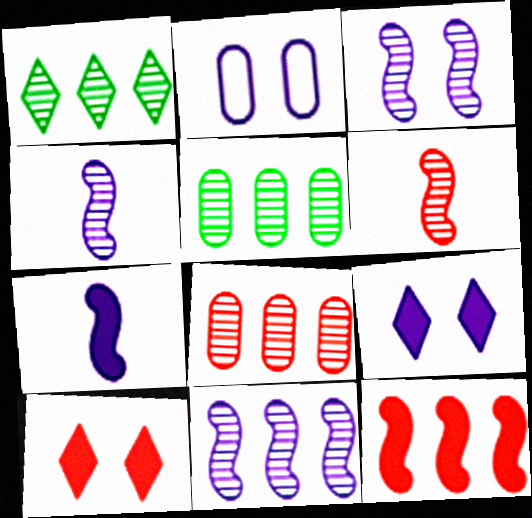[[1, 8, 11], 
[2, 3, 9], 
[3, 4, 11]]